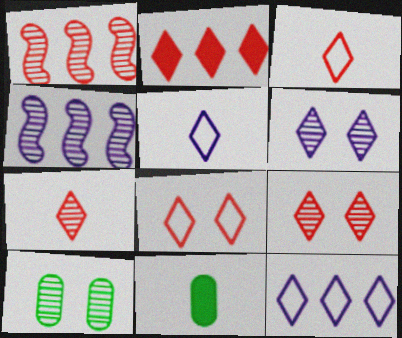[[2, 3, 9], 
[2, 7, 8], 
[4, 7, 10], 
[4, 8, 11]]